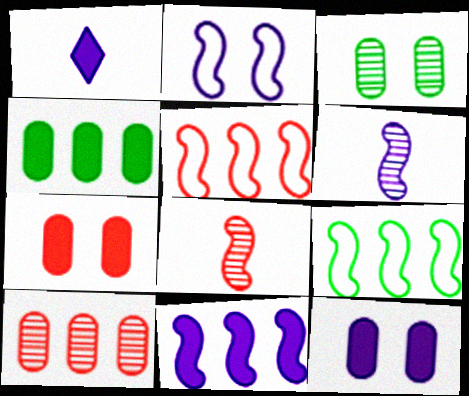[[1, 3, 5], 
[1, 11, 12], 
[2, 6, 11]]